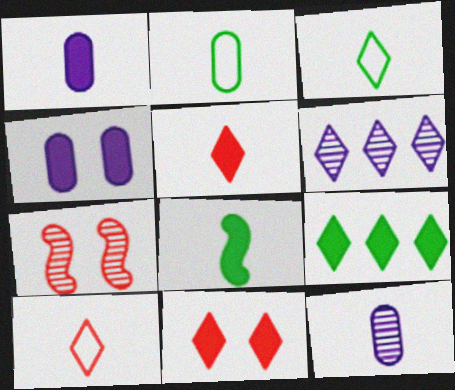[[1, 5, 8], 
[3, 6, 11], 
[8, 10, 12]]